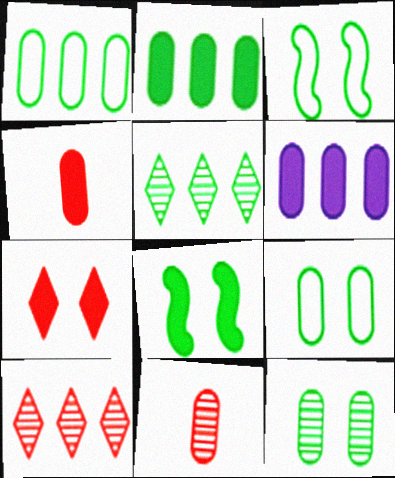[[6, 9, 11]]